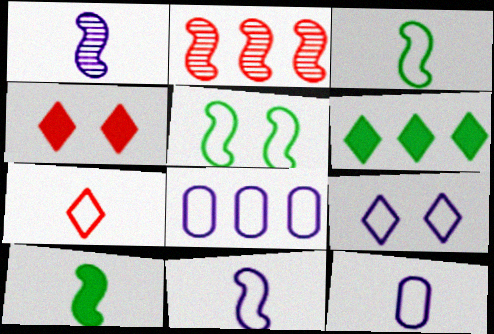[[2, 6, 8], 
[3, 7, 12], 
[5, 7, 8], 
[8, 9, 11]]